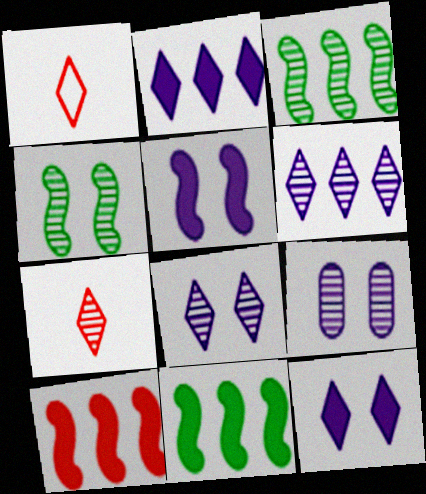[[1, 9, 11], 
[3, 7, 9]]